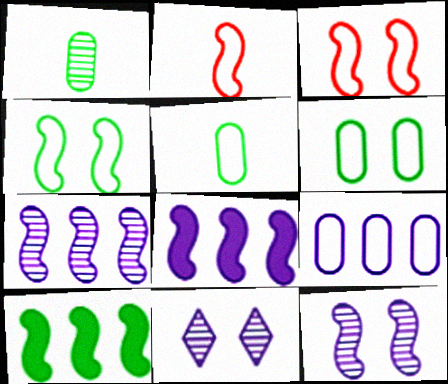[[2, 10, 12]]